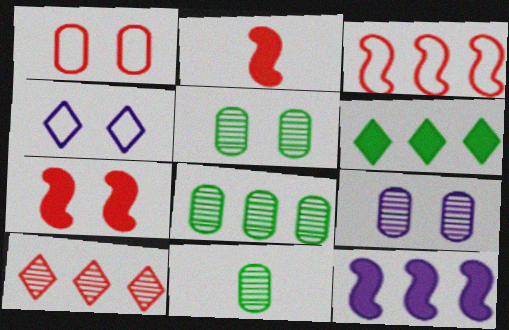[[1, 2, 10], 
[2, 4, 8], 
[4, 5, 7], 
[5, 8, 11]]